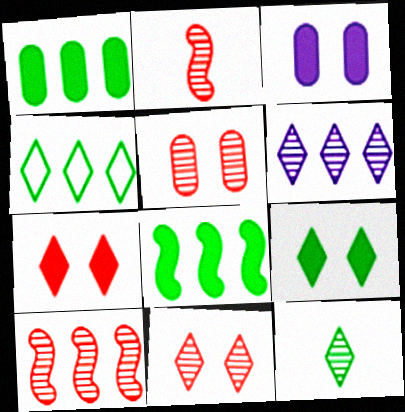[[2, 3, 4], 
[4, 9, 12], 
[6, 11, 12]]